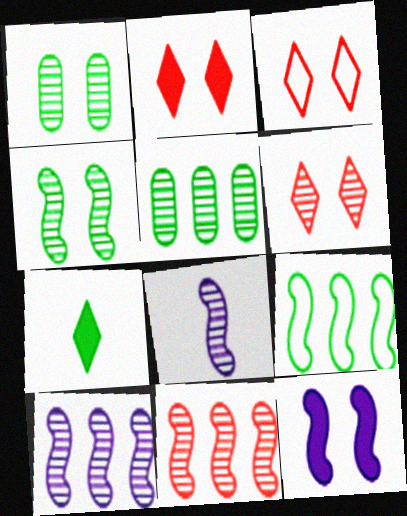[[1, 3, 12], 
[1, 7, 9], 
[2, 3, 6], 
[4, 8, 11], 
[5, 6, 8]]